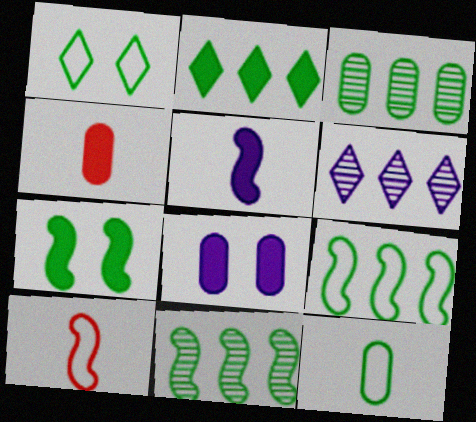[[1, 9, 12], 
[2, 3, 9]]